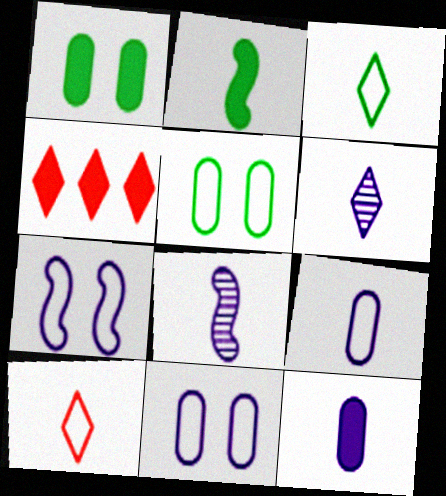[[4, 5, 8]]